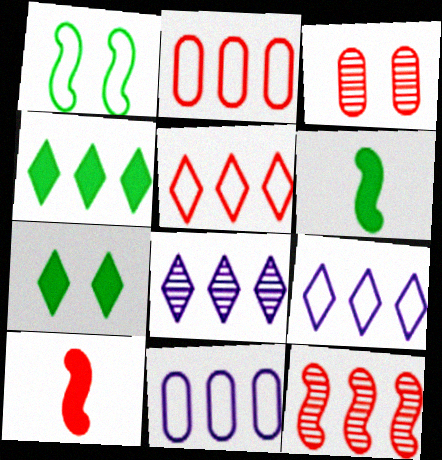[[3, 5, 10], 
[3, 6, 9], 
[4, 5, 8], 
[4, 11, 12]]